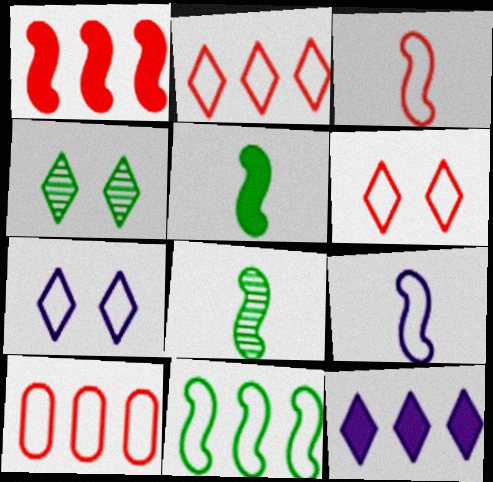[[3, 6, 10]]